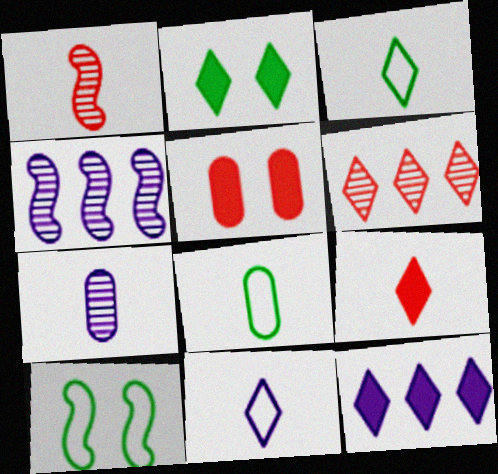[[2, 6, 11], 
[2, 9, 12], 
[3, 4, 5]]